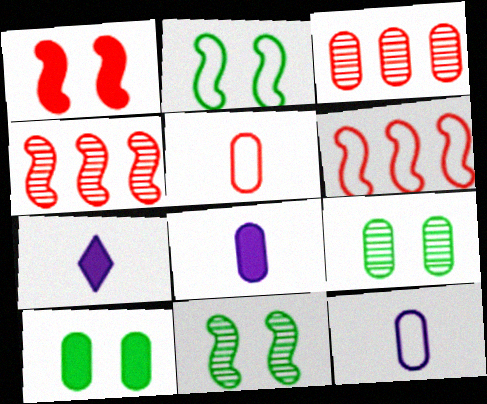[[2, 3, 7], 
[3, 10, 12], 
[6, 7, 9]]